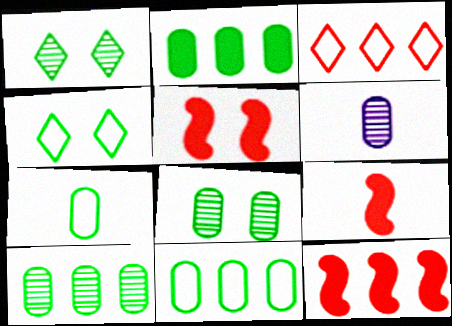[[2, 7, 8], 
[2, 10, 11], 
[4, 6, 12], 
[5, 9, 12]]